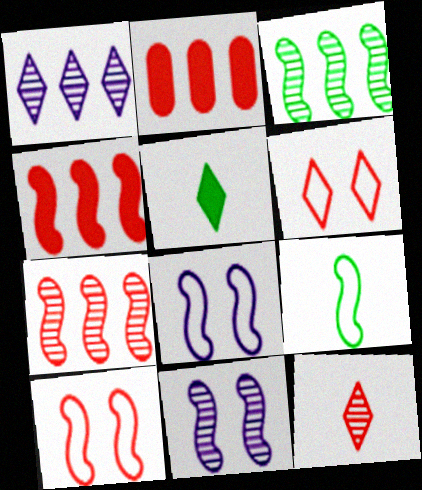[[1, 5, 6], 
[2, 10, 12], 
[4, 9, 11]]